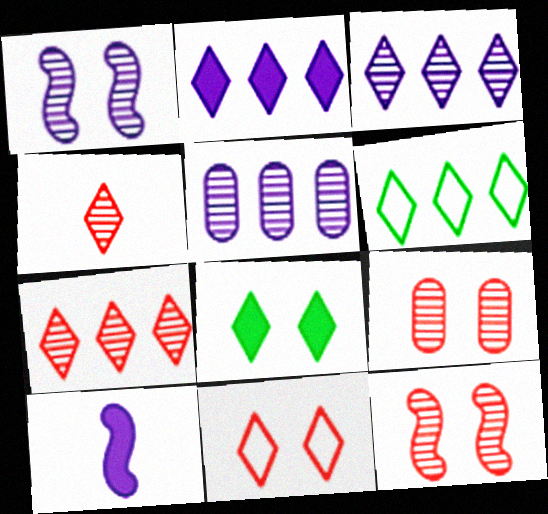[[2, 6, 7], 
[6, 9, 10]]